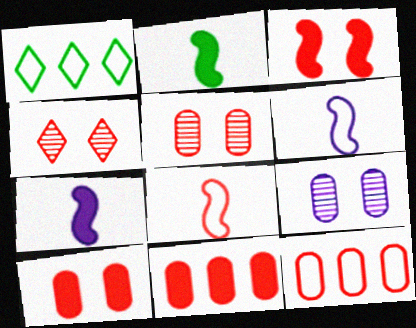[[1, 5, 7], 
[4, 8, 11]]